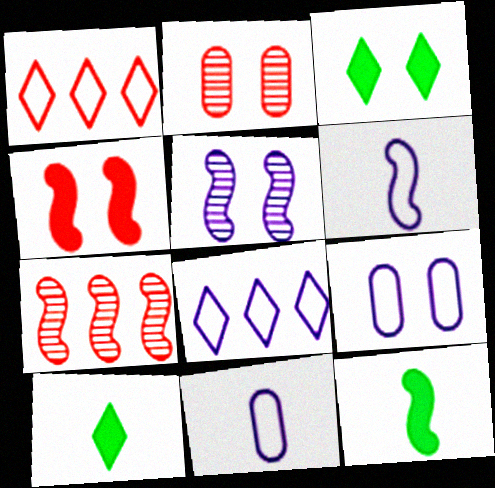[[2, 8, 12], 
[3, 7, 11], 
[6, 8, 9], 
[7, 9, 10]]